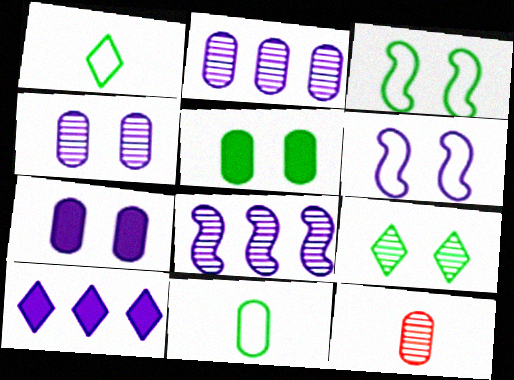[[3, 5, 9], 
[3, 10, 12], 
[8, 9, 12]]